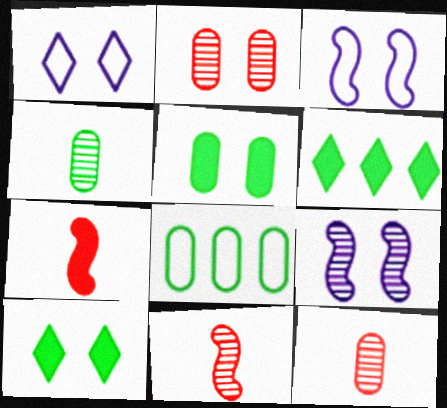[[2, 3, 10], 
[3, 6, 12], 
[4, 5, 8]]